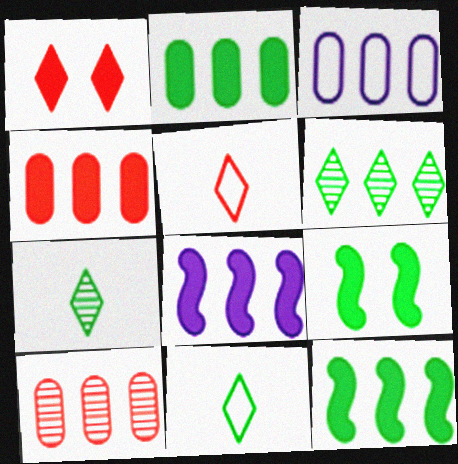[[2, 3, 10]]